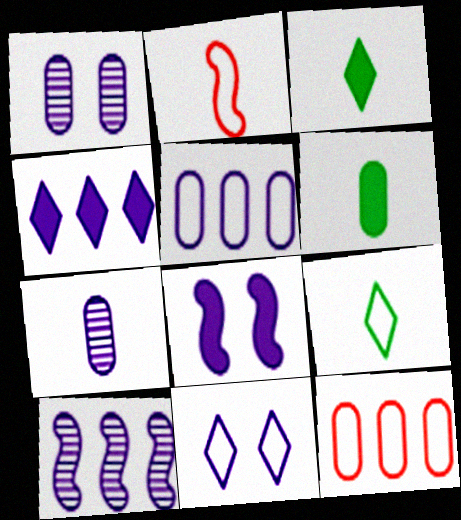[[1, 6, 12], 
[1, 8, 11], 
[2, 3, 7], 
[4, 5, 10]]